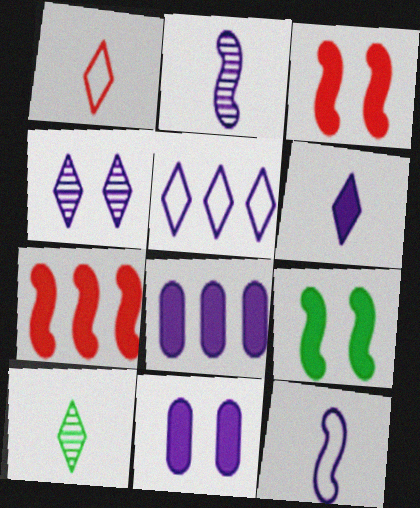[[1, 6, 10], 
[2, 5, 11], 
[4, 5, 6], 
[4, 8, 12]]